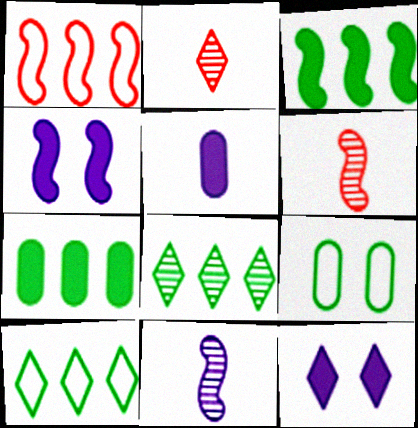[[2, 10, 12]]